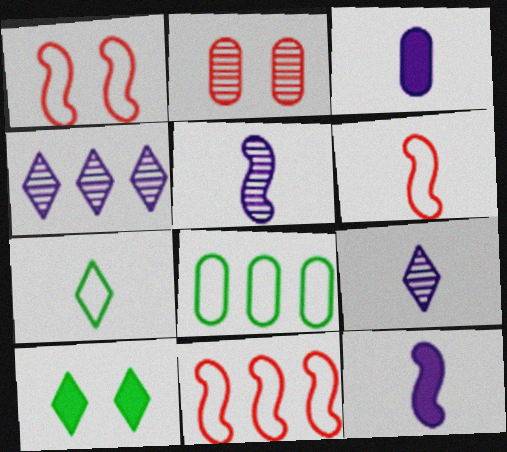[[1, 6, 11], 
[2, 3, 8]]